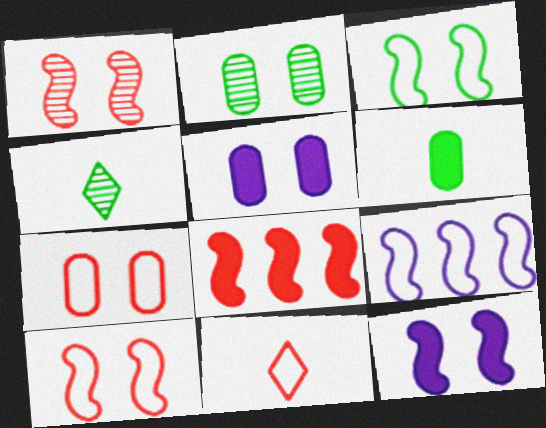[[1, 3, 12], 
[2, 5, 7]]